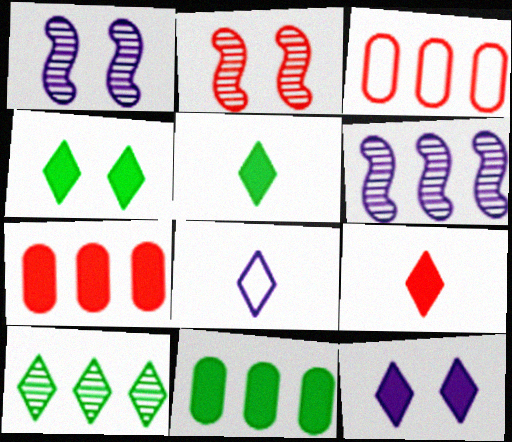[[1, 3, 5], 
[2, 3, 9], 
[2, 8, 11]]